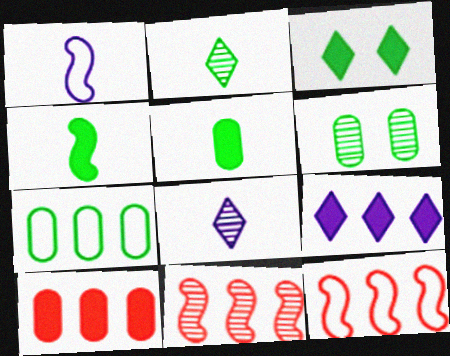[[5, 6, 7], 
[6, 8, 11], 
[7, 9, 11]]